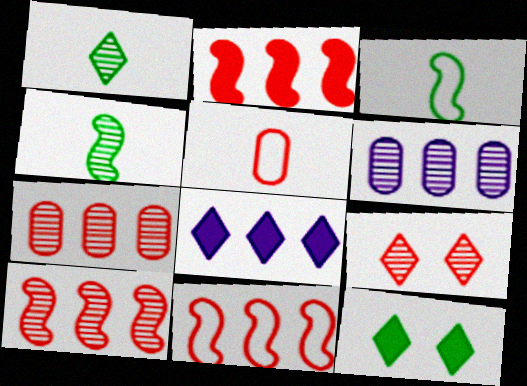[[2, 5, 9], 
[2, 10, 11], 
[4, 6, 9]]